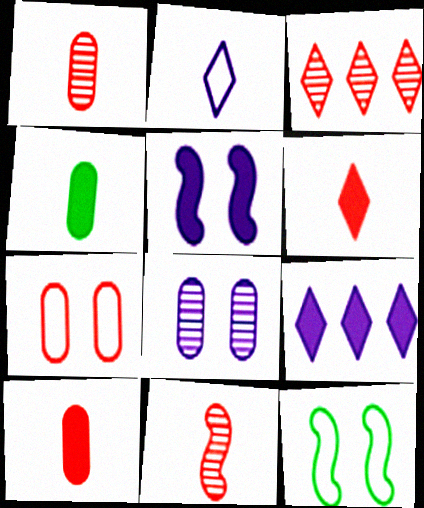[[1, 9, 12], 
[2, 4, 11]]